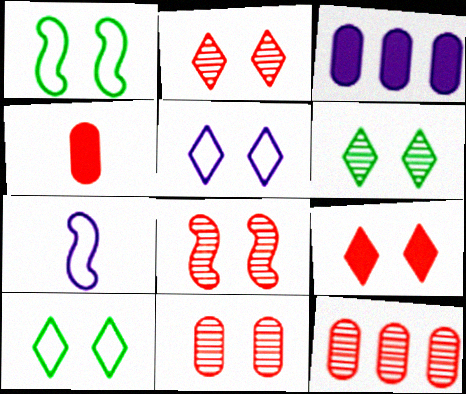[[2, 8, 11], 
[5, 6, 9]]